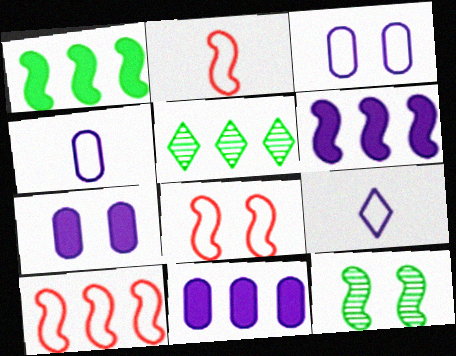[[2, 5, 7], 
[2, 6, 12], 
[2, 8, 10], 
[5, 10, 11]]